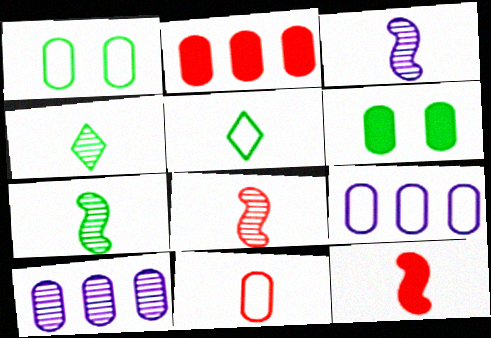[[1, 9, 11], 
[3, 7, 8], 
[6, 10, 11]]